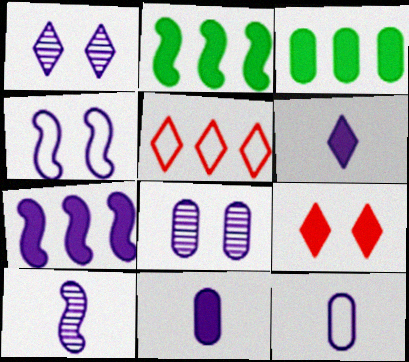[[1, 7, 12], 
[2, 9, 11], 
[4, 7, 10], 
[6, 10, 12]]